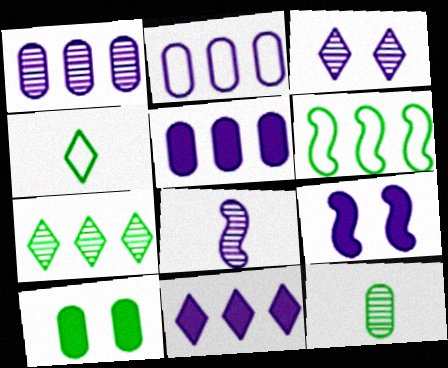[[1, 2, 5], 
[1, 3, 8]]